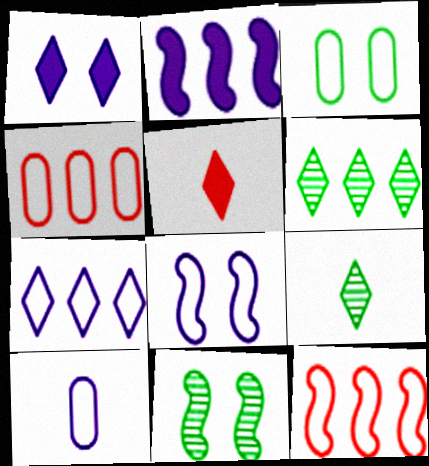[[2, 4, 6], 
[3, 4, 10], 
[7, 8, 10]]